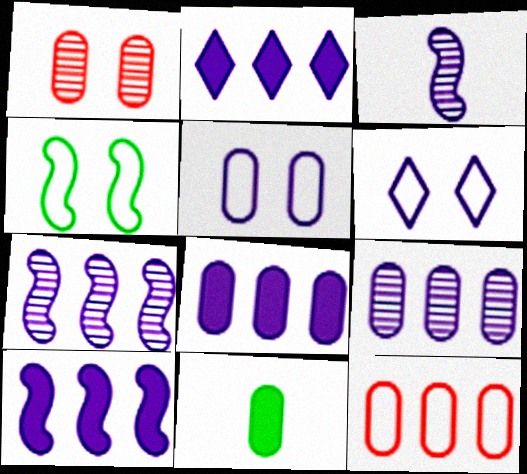[[2, 3, 5], 
[2, 8, 10], 
[3, 6, 8]]